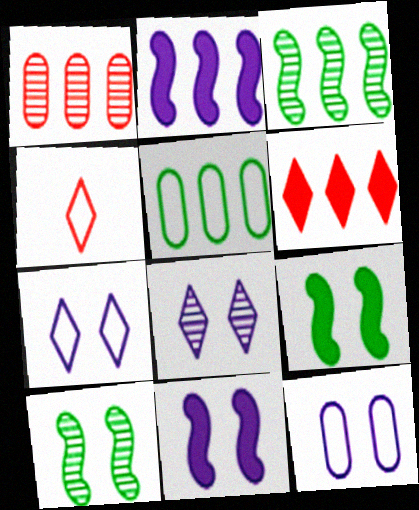[[8, 11, 12]]